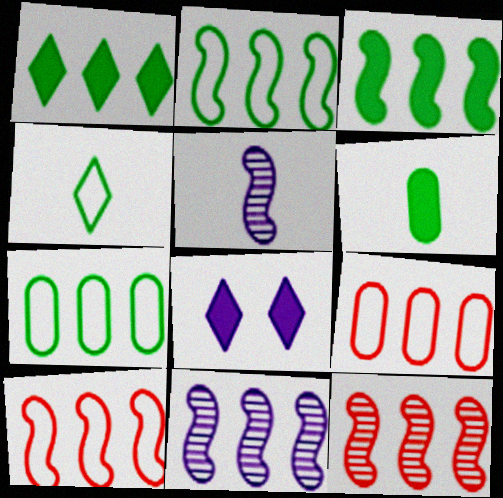[[1, 9, 11], 
[3, 10, 11]]